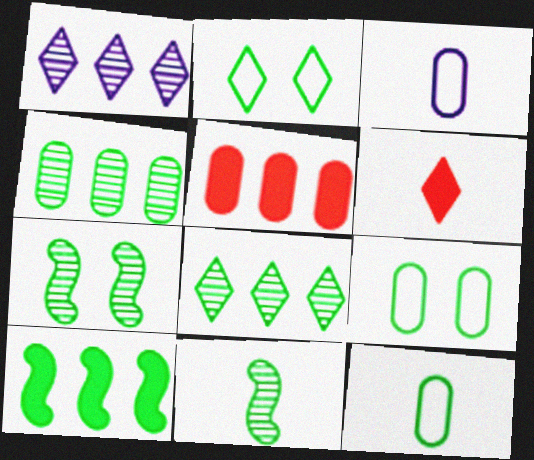[[1, 2, 6], 
[3, 6, 11]]